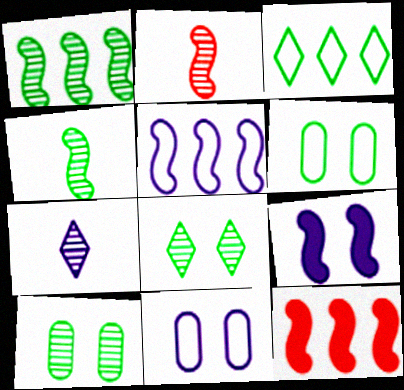[[1, 5, 12], 
[6, 7, 12]]